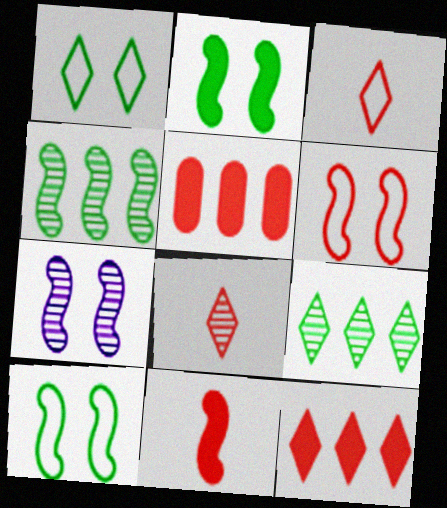[[2, 6, 7], 
[5, 6, 8]]